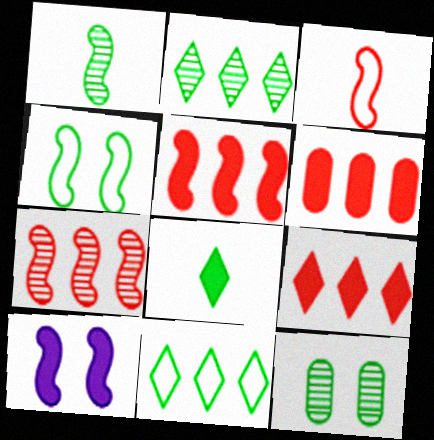[[1, 2, 12], 
[5, 6, 9], 
[6, 8, 10]]